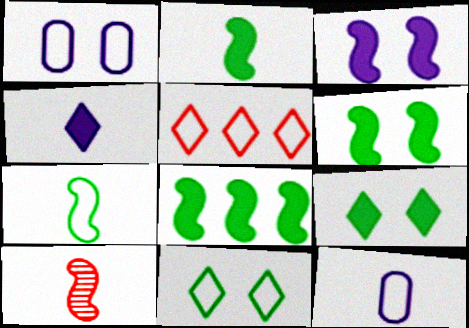[[1, 5, 7], 
[2, 6, 8]]